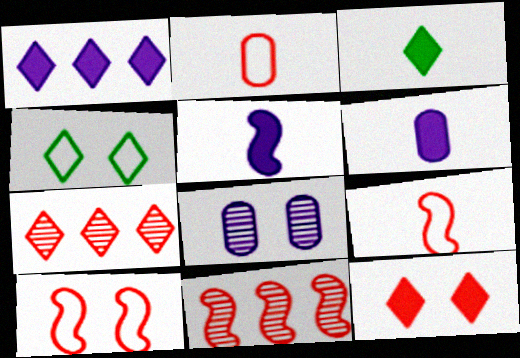[[1, 3, 12], 
[2, 11, 12], 
[4, 6, 11]]